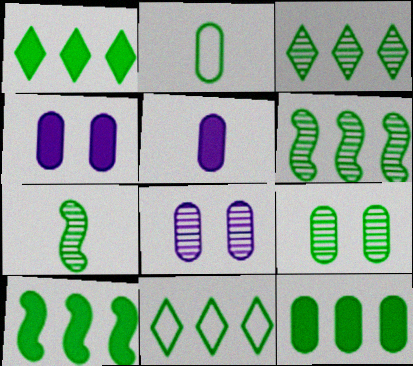[[1, 3, 11], 
[1, 10, 12], 
[2, 9, 12], 
[3, 7, 9], 
[6, 11, 12]]